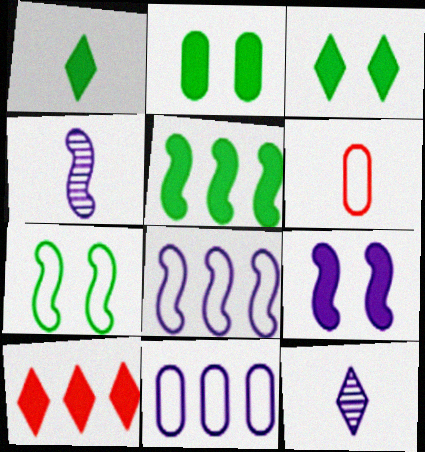[[1, 2, 5], 
[1, 4, 6], 
[4, 8, 9], 
[9, 11, 12]]